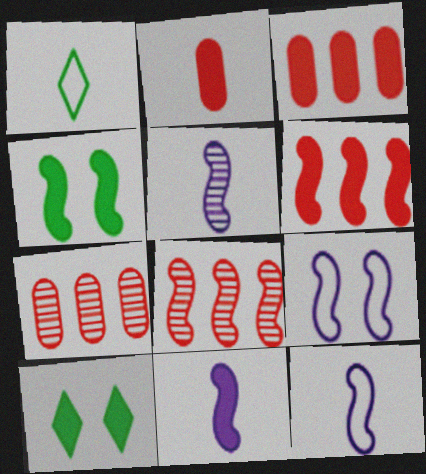[[1, 2, 5], 
[3, 10, 11], 
[4, 6, 11], 
[4, 8, 12], 
[5, 11, 12], 
[7, 10, 12]]